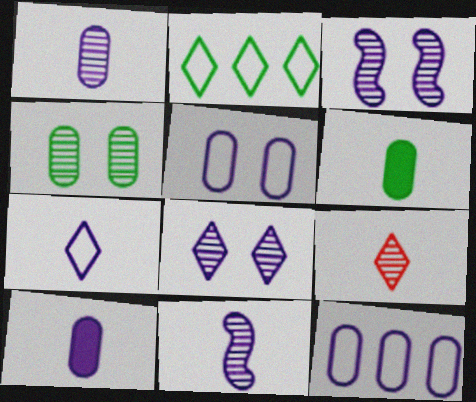[[7, 10, 11]]